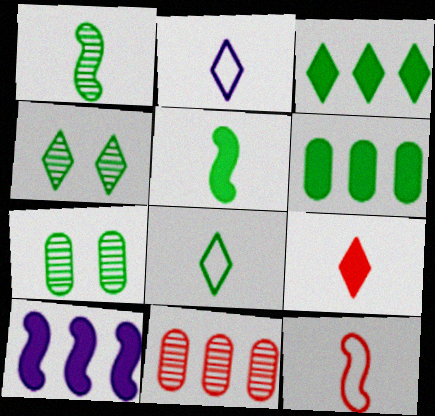[[3, 4, 8]]